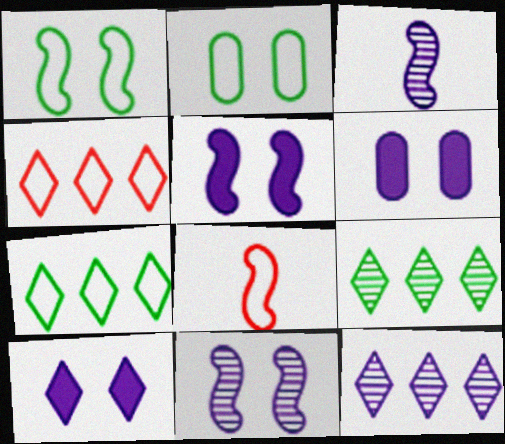[[5, 6, 10], 
[6, 8, 9]]